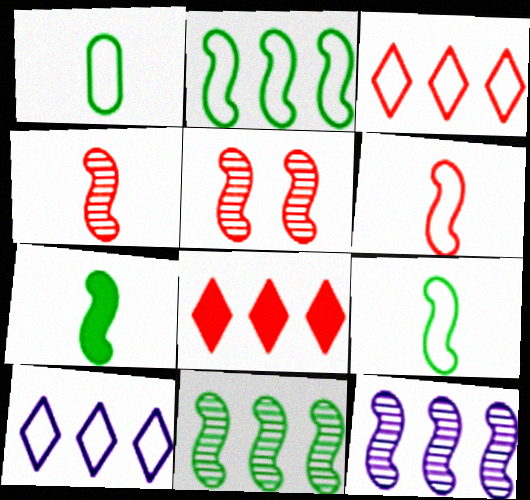[]